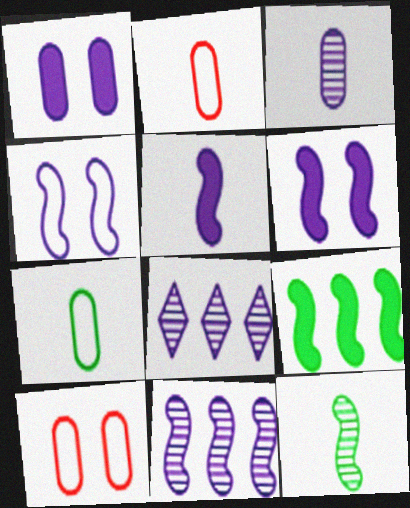[[4, 5, 11]]